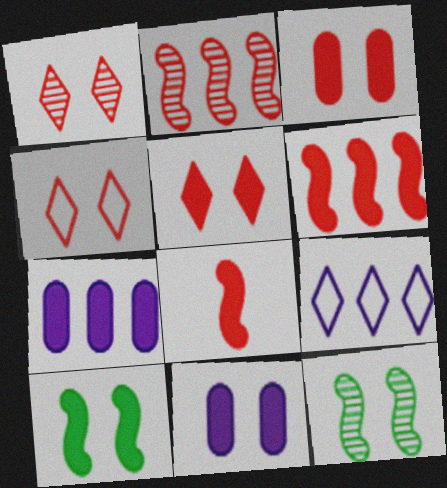[[1, 4, 5], 
[4, 11, 12], 
[5, 10, 11]]